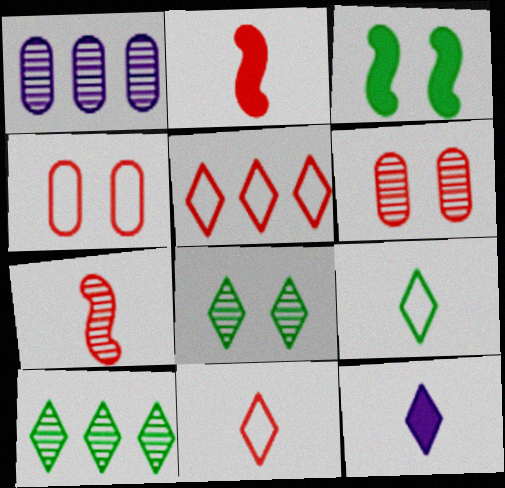[[1, 3, 11], 
[1, 7, 8], 
[2, 5, 6], 
[5, 8, 12]]